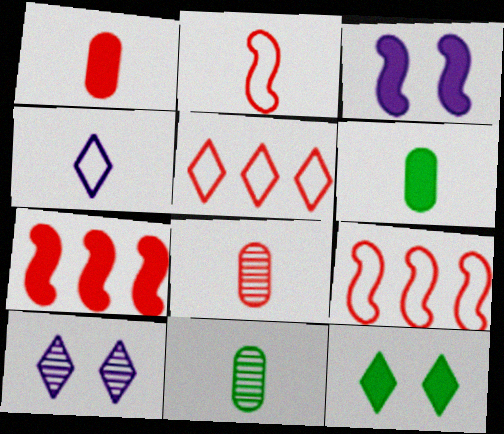[[3, 5, 11], 
[6, 9, 10]]